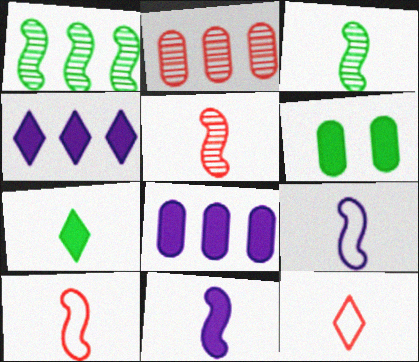[[3, 10, 11]]